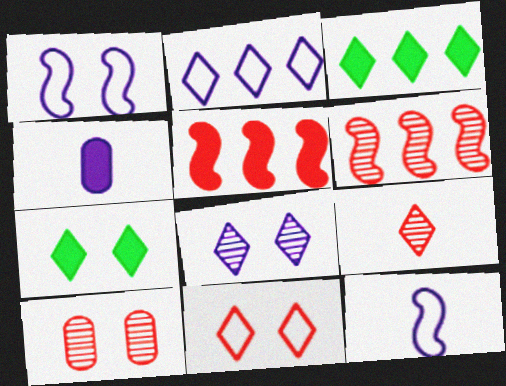[[1, 7, 10], 
[2, 7, 9], 
[3, 10, 12], 
[4, 5, 7], 
[6, 9, 10], 
[7, 8, 11]]